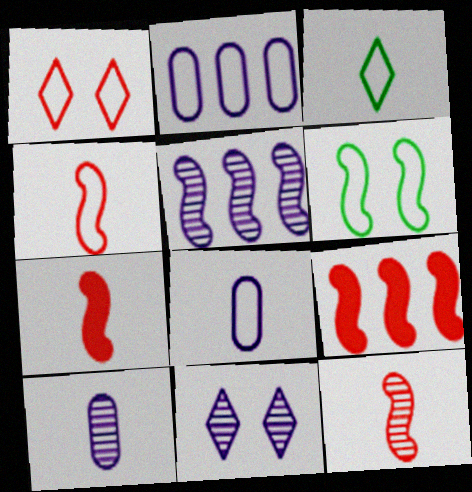[[3, 4, 8], 
[3, 7, 10], 
[4, 7, 12], 
[5, 6, 7], 
[5, 10, 11]]